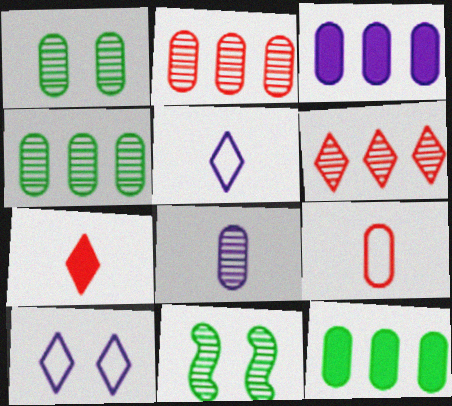[[1, 2, 8], 
[1, 3, 9], 
[6, 8, 11]]